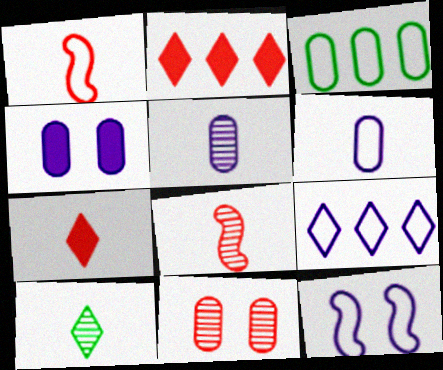[[1, 2, 11], 
[5, 8, 10], 
[6, 9, 12]]